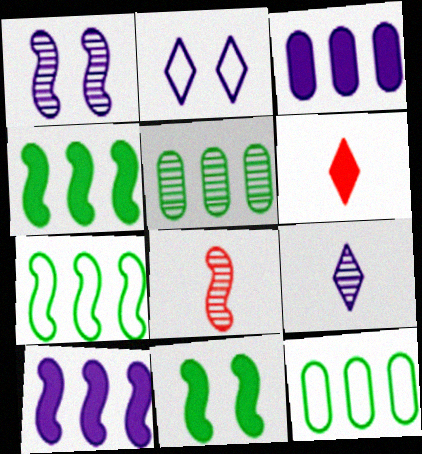[[1, 6, 12], 
[3, 6, 11]]